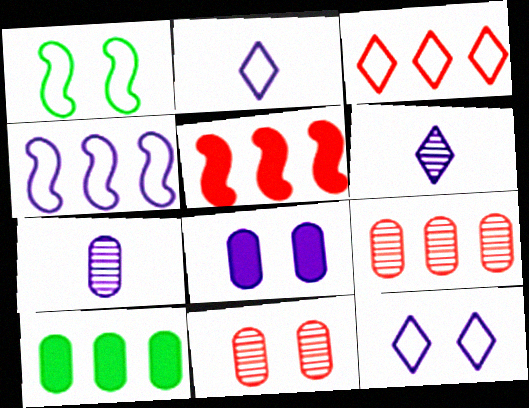[[3, 5, 9], 
[4, 6, 8]]